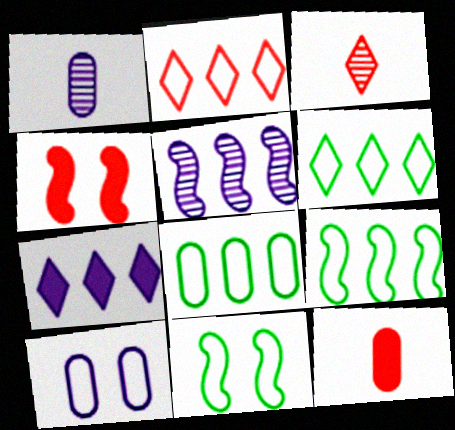[[1, 4, 6], 
[6, 8, 9]]